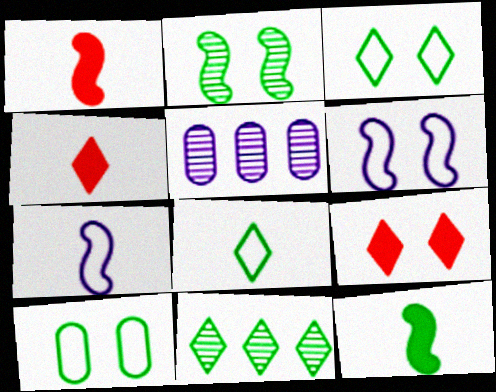[[1, 3, 5], 
[10, 11, 12]]